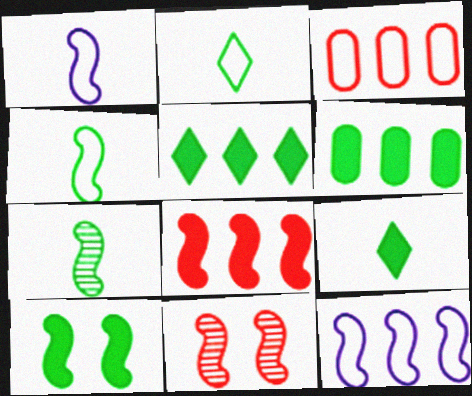[[6, 9, 10]]